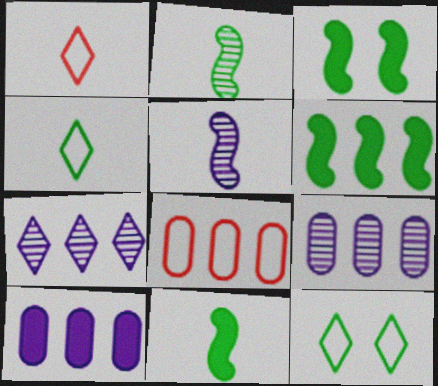[[1, 3, 9], 
[3, 6, 11], 
[6, 7, 8]]